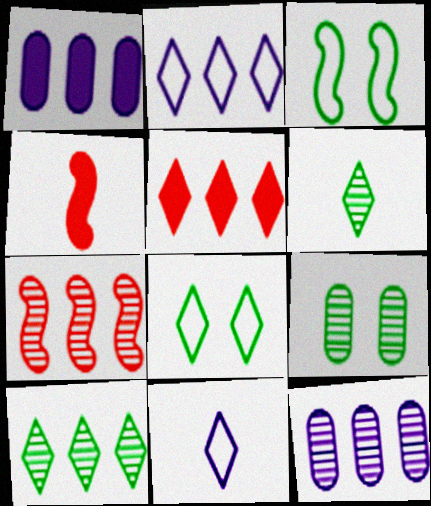[[2, 4, 9], 
[2, 5, 10], 
[4, 8, 12], 
[7, 10, 12]]